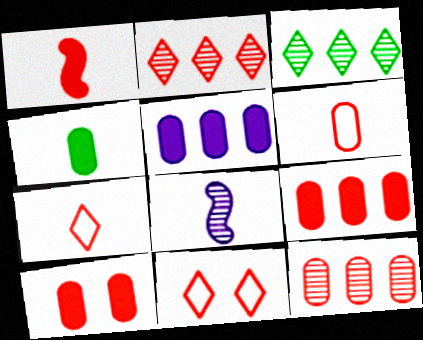[[1, 11, 12], 
[4, 5, 10], 
[4, 7, 8], 
[6, 10, 12]]